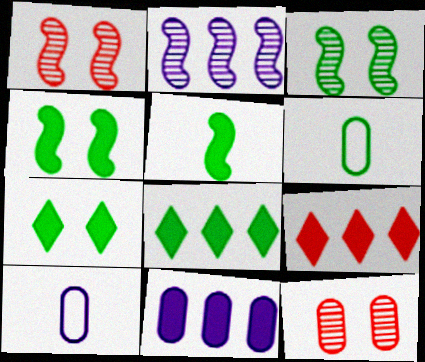[[1, 8, 10], 
[3, 6, 8], 
[3, 9, 10], 
[6, 11, 12]]